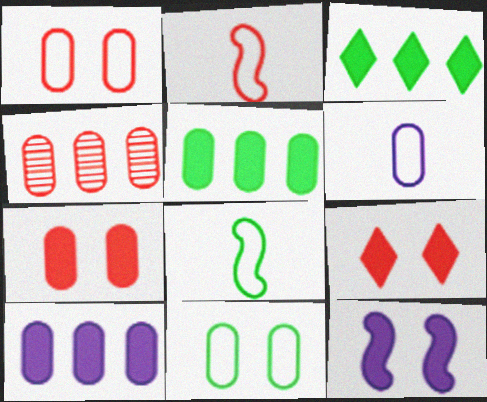[[2, 4, 9]]